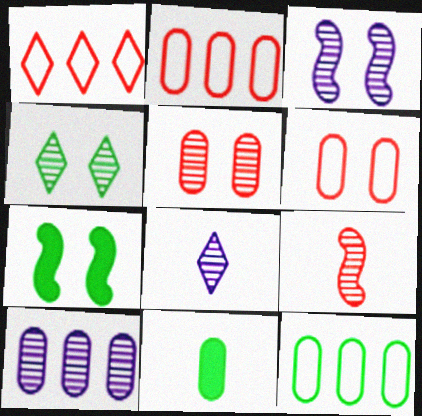[[1, 3, 11], 
[2, 7, 8], 
[3, 4, 5], 
[3, 8, 10], 
[4, 9, 10], 
[6, 10, 11]]